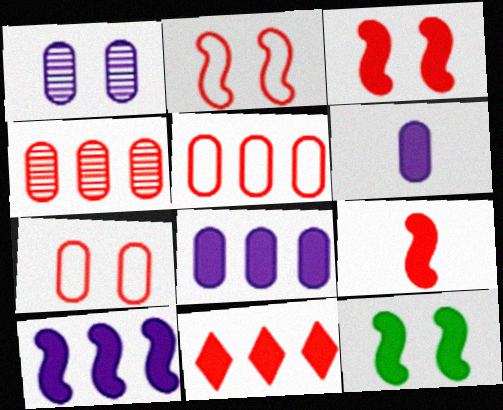[[6, 11, 12], 
[9, 10, 12]]